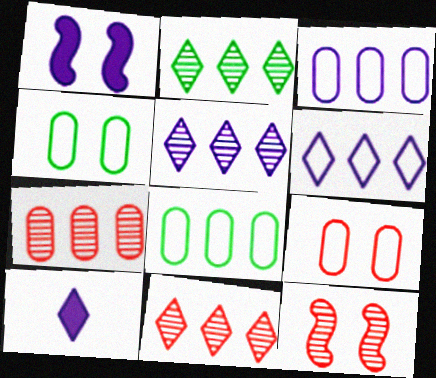[[2, 5, 11], 
[8, 10, 12]]